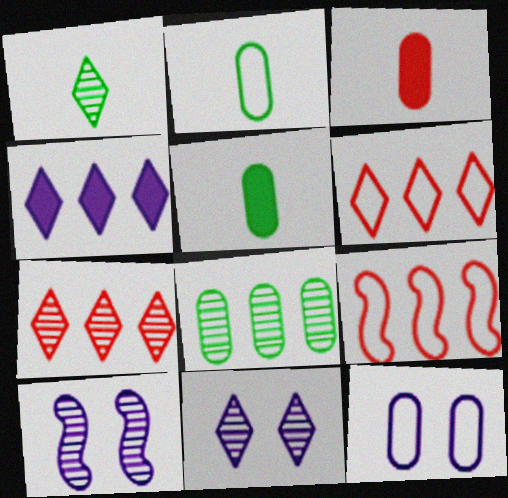[[1, 7, 11], 
[3, 8, 12], 
[4, 8, 9], 
[5, 6, 10], 
[5, 9, 11]]